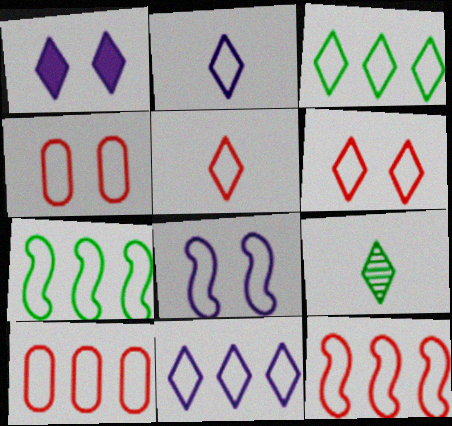[[2, 3, 6], 
[2, 4, 7], 
[4, 5, 12], 
[7, 10, 11]]